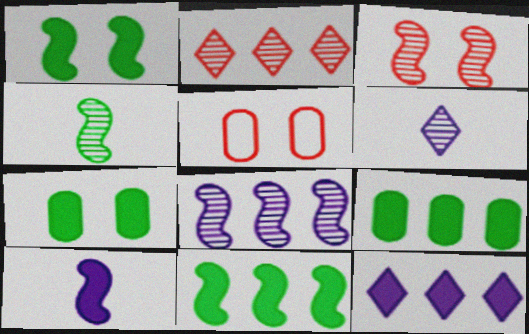[[3, 4, 8], 
[4, 5, 12], 
[5, 6, 11]]